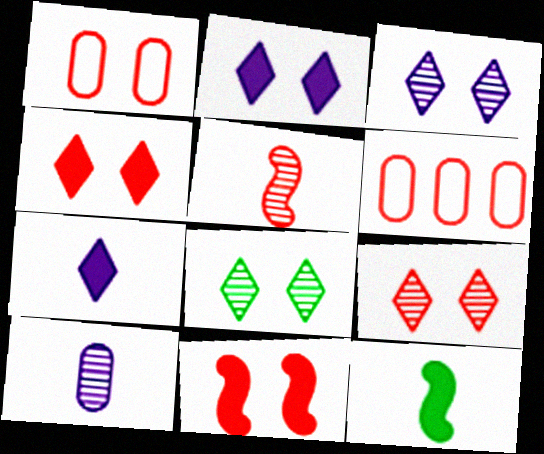[[1, 9, 11], 
[3, 6, 12], 
[3, 8, 9], 
[4, 5, 6]]